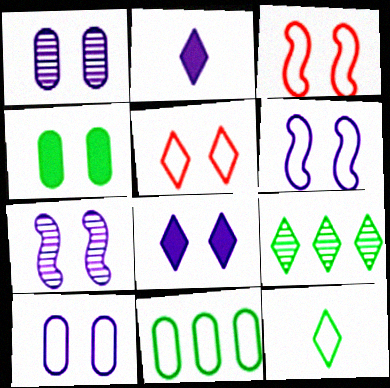[[1, 6, 8], 
[2, 5, 9], 
[4, 5, 7], 
[7, 8, 10]]